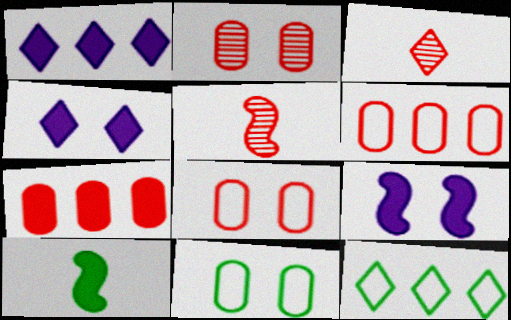[[1, 5, 11], 
[3, 4, 12], 
[4, 7, 10]]